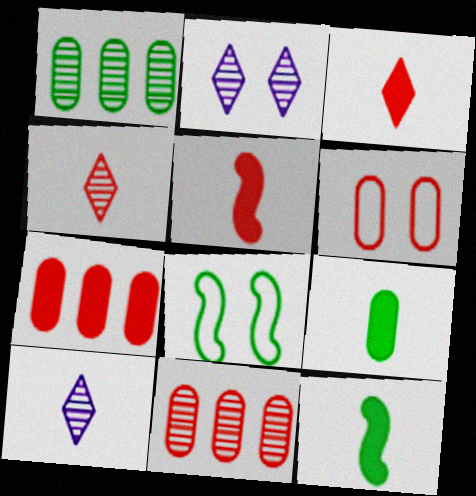[[7, 8, 10]]